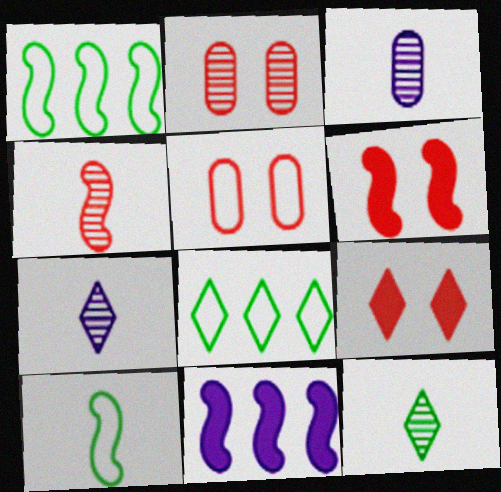[[1, 3, 9], 
[3, 4, 12], 
[3, 6, 8], 
[5, 11, 12], 
[7, 8, 9]]